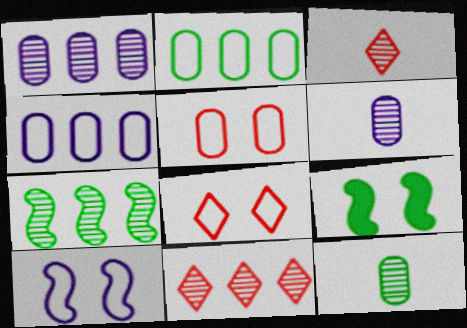[[1, 7, 11], 
[3, 4, 9]]